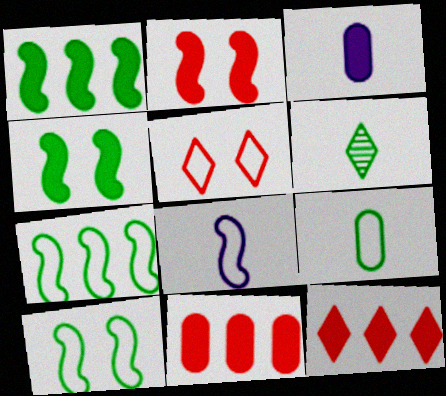[[3, 4, 12]]